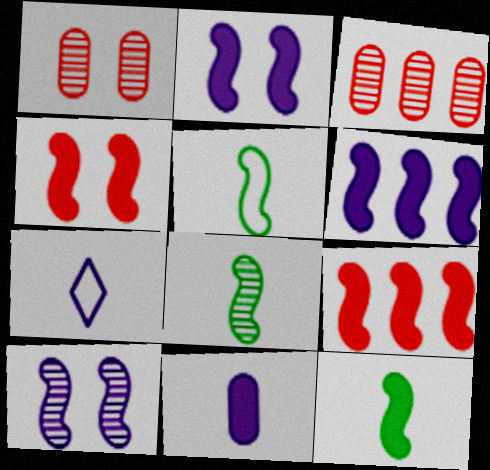[[2, 9, 12], 
[4, 6, 12], 
[5, 8, 12], 
[5, 9, 10]]